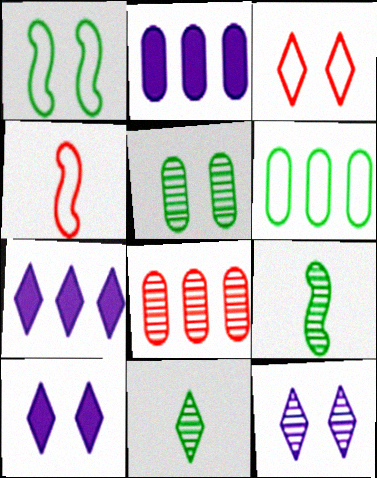[[2, 3, 9], 
[2, 6, 8], 
[3, 7, 11], 
[4, 5, 7], 
[8, 9, 12]]